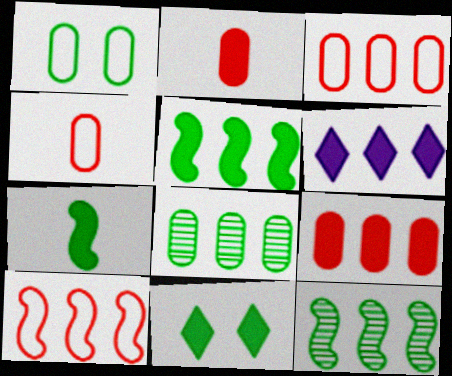[[3, 6, 12], 
[5, 6, 9], 
[6, 8, 10]]